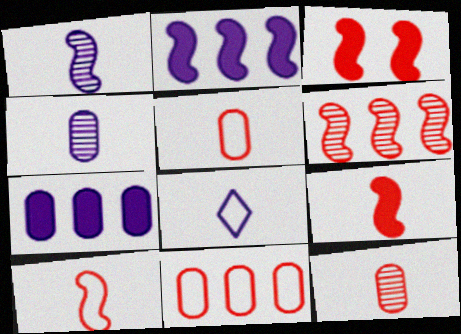[[3, 6, 10]]